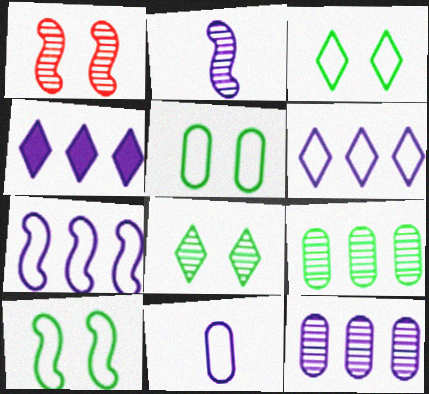[[3, 5, 10], 
[4, 7, 12]]